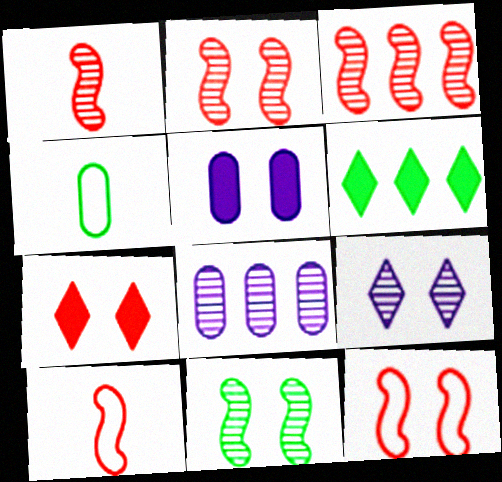[[1, 2, 3], 
[4, 6, 11]]